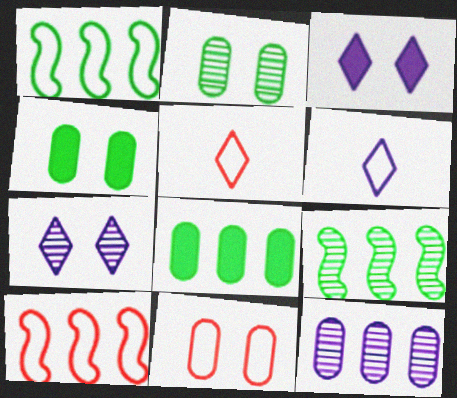[[1, 6, 11], 
[5, 10, 11]]